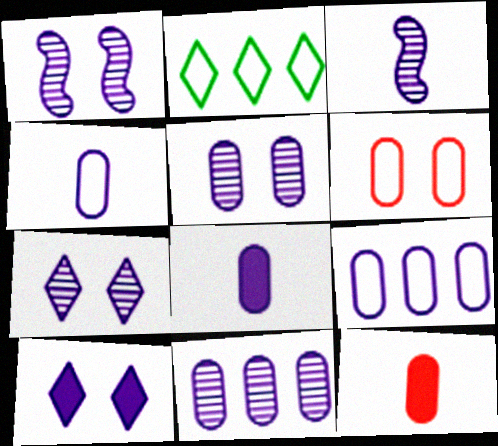[[1, 2, 12], 
[1, 5, 7], 
[3, 7, 11], 
[3, 9, 10], 
[5, 8, 9]]